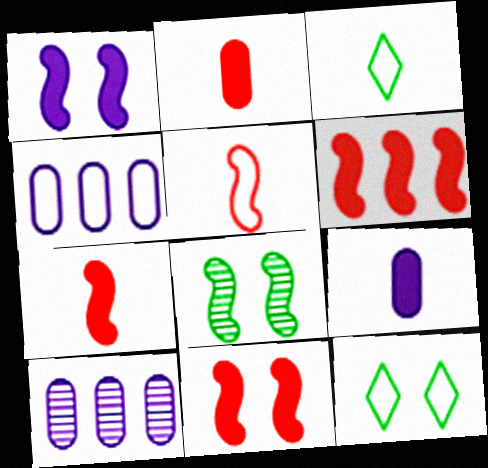[[3, 10, 11], 
[4, 5, 12], 
[6, 7, 11], 
[7, 10, 12]]